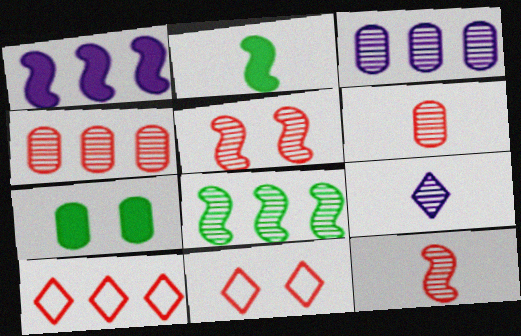[[2, 3, 11]]